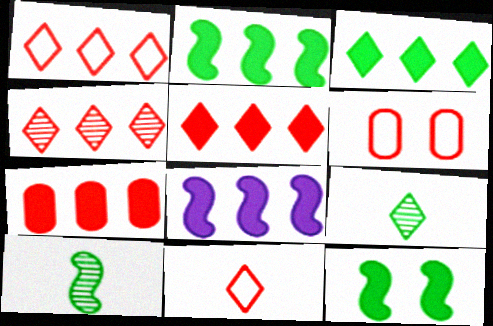[[1, 4, 5], 
[3, 7, 8], 
[6, 8, 9]]